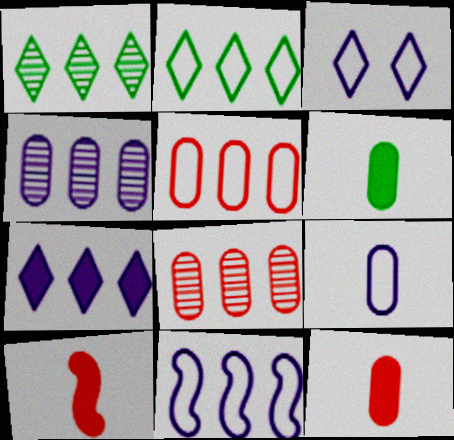[[2, 5, 11], 
[3, 9, 11], 
[4, 7, 11]]